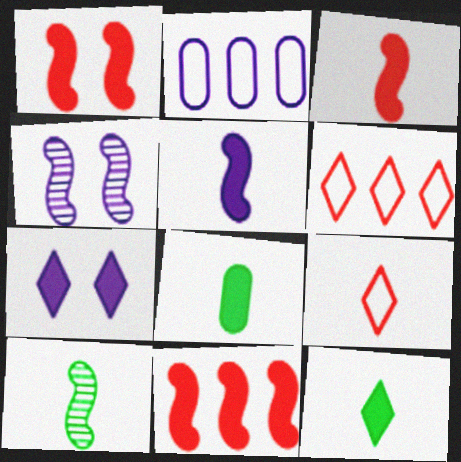[[1, 3, 11], 
[4, 6, 8], 
[7, 8, 11]]